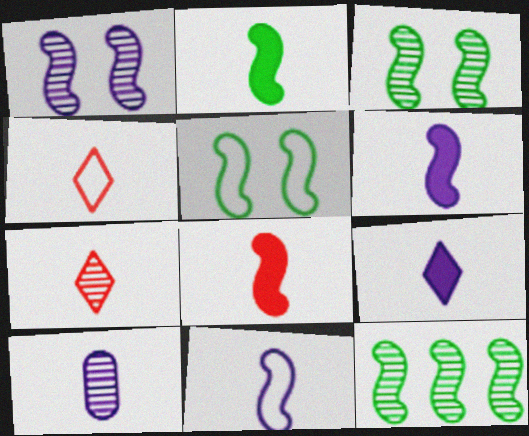[[2, 4, 10], 
[2, 5, 12], 
[2, 6, 8], 
[9, 10, 11]]